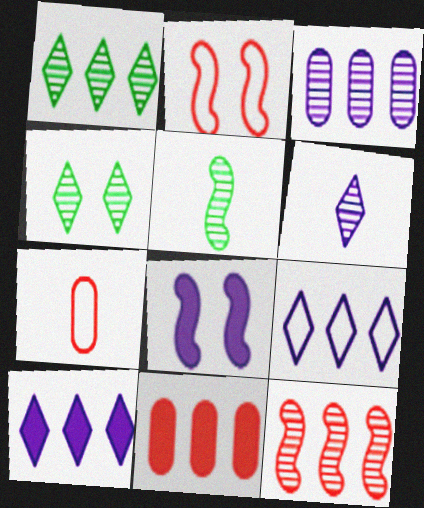[[1, 3, 12], 
[1, 7, 8]]